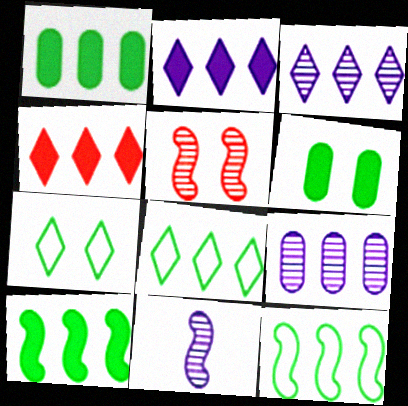[[3, 4, 8], 
[4, 9, 12]]